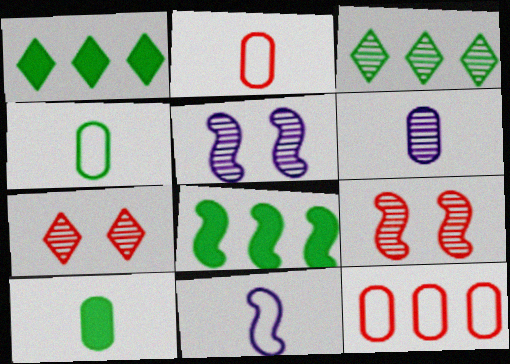[[1, 2, 5], 
[2, 6, 10], 
[3, 6, 9], 
[8, 9, 11]]